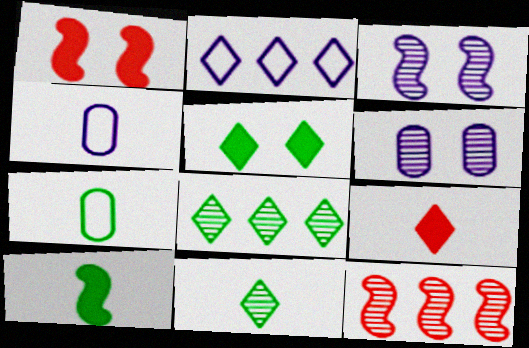[[1, 4, 8], 
[4, 5, 12], 
[6, 11, 12], 
[7, 10, 11]]